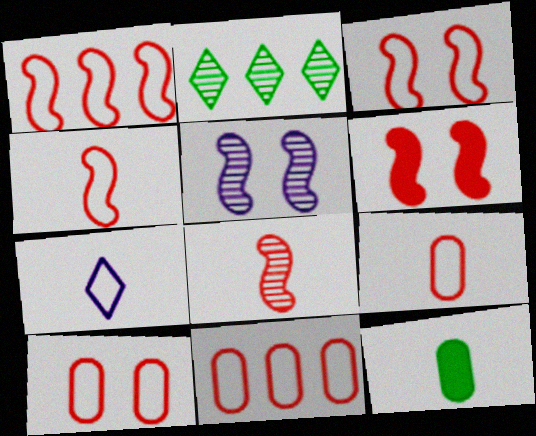[[1, 3, 4], 
[1, 6, 8], 
[7, 8, 12], 
[9, 10, 11]]